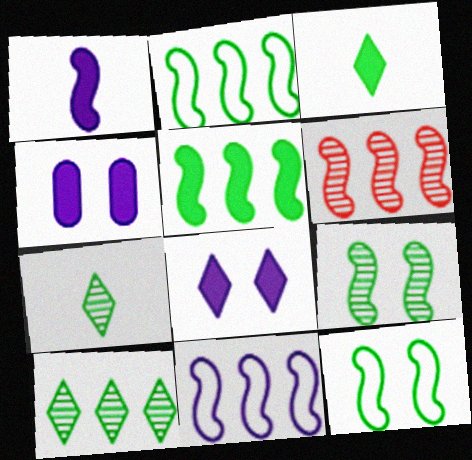[[1, 6, 12], 
[5, 6, 11]]